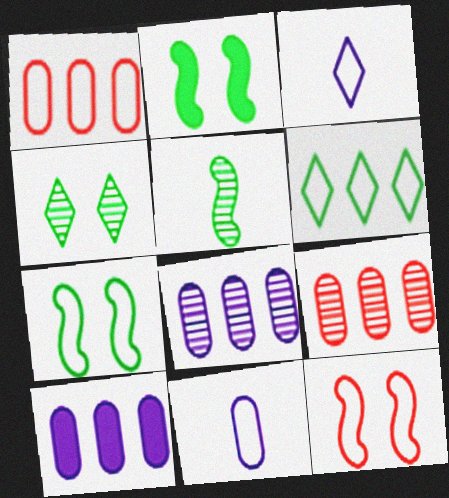[[1, 3, 7], 
[2, 3, 9], 
[6, 11, 12]]